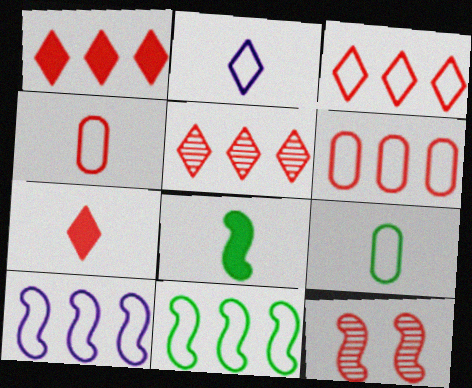[[1, 3, 5], 
[1, 4, 12], 
[6, 7, 12], 
[8, 10, 12]]